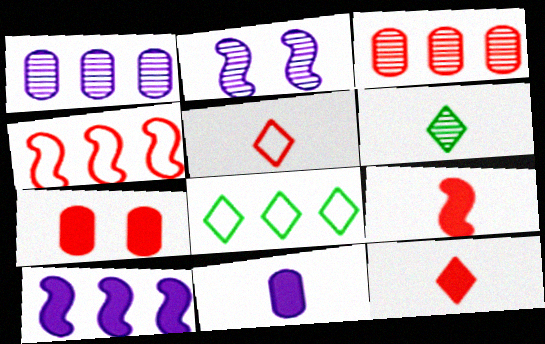[[2, 3, 6], 
[3, 8, 10]]